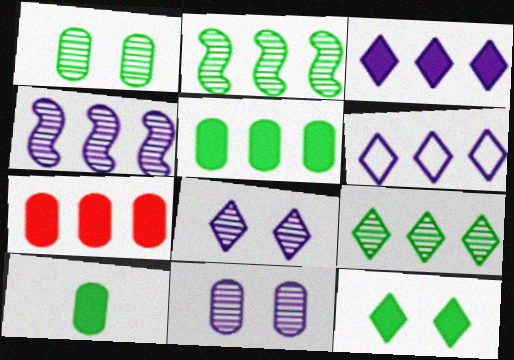[[2, 6, 7]]